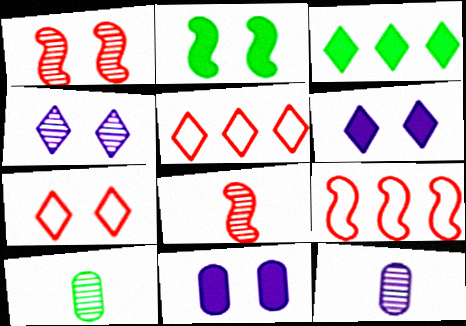[[2, 5, 12], 
[6, 9, 10]]